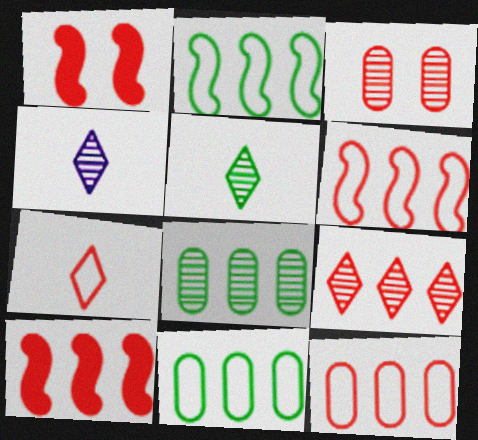[[1, 4, 11], 
[3, 7, 10], 
[9, 10, 12]]